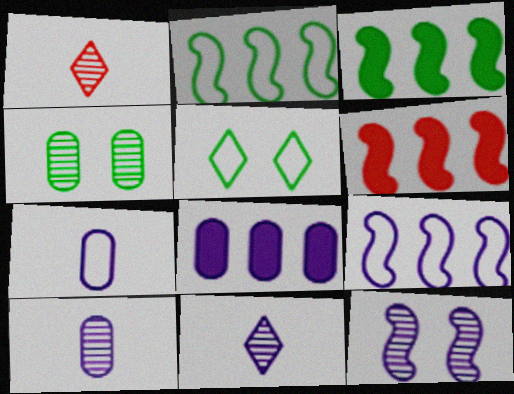[[5, 6, 10]]